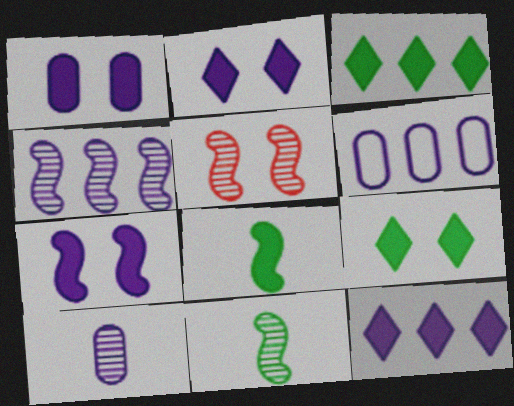[[1, 2, 7], 
[1, 6, 10], 
[4, 5, 11], 
[4, 6, 12]]